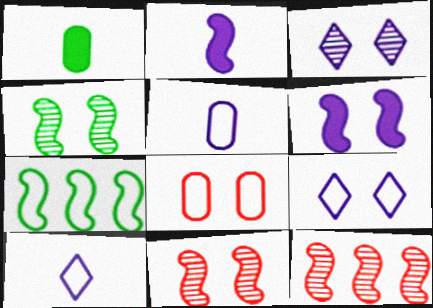[[1, 9, 12], 
[2, 7, 11], 
[7, 8, 10]]